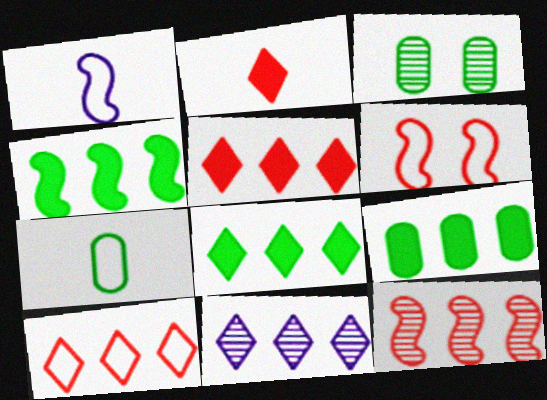[[1, 3, 5], 
[3, 7, 9], 
[4, 8, 9], 
[8, 10, 11]]